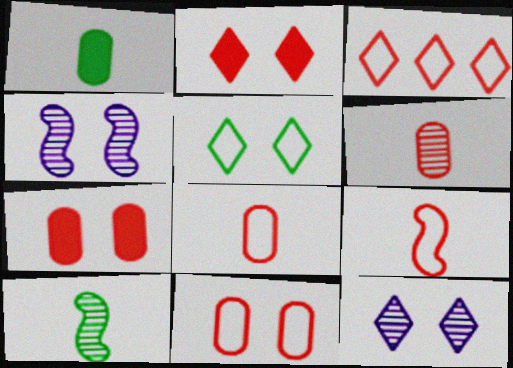[[1, 3, 4], 
[2, 5, 12], 
[3, 9, 11], 
[4, 5, 7]]